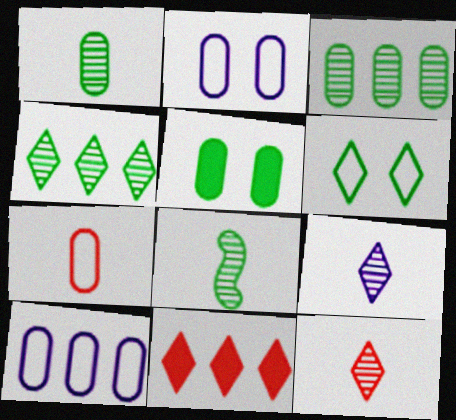[[2, 8, 11], 
[6, 9, 11]]